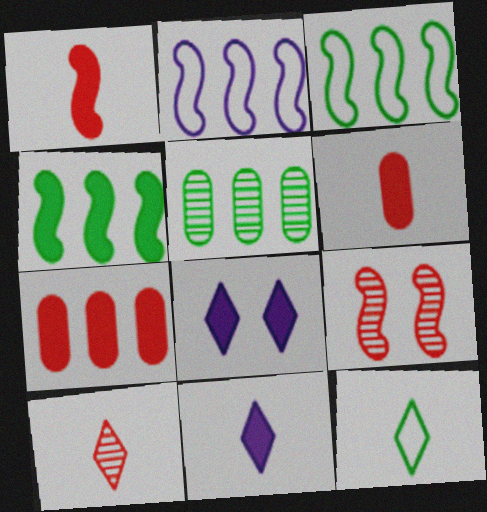[[4, 6, 8], 
[10, 11, 12]]